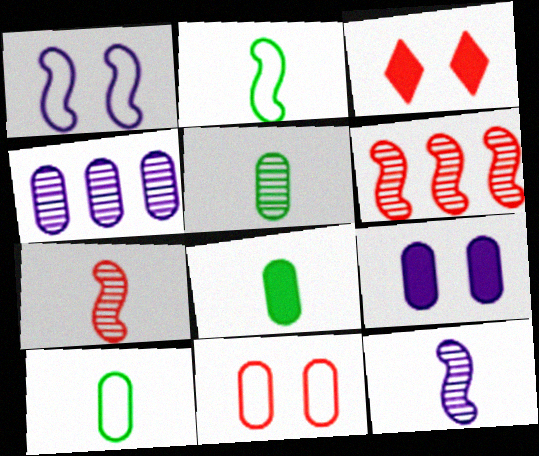[[2, 3, 4], 
[4, 8, 11], 
[5, 8, 10]]